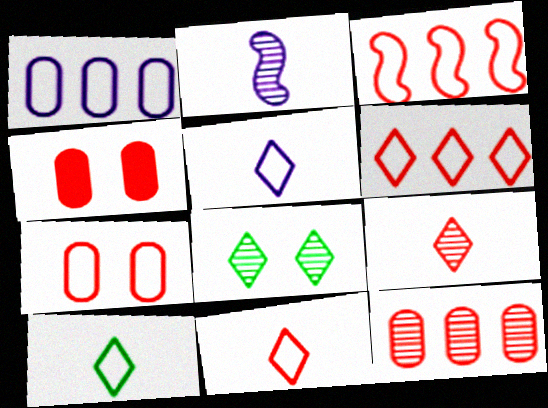[[2, 8, 12], 
[3, 4, 9], 
[3, 7, 11], 
[5, 10, 11]]